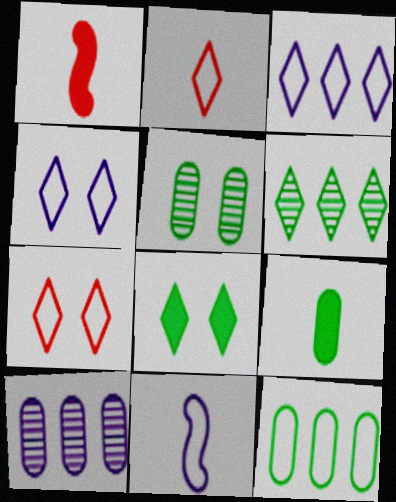[[1, 3, 5], 
[5, 9, 12], 
[7, 11, 12]]